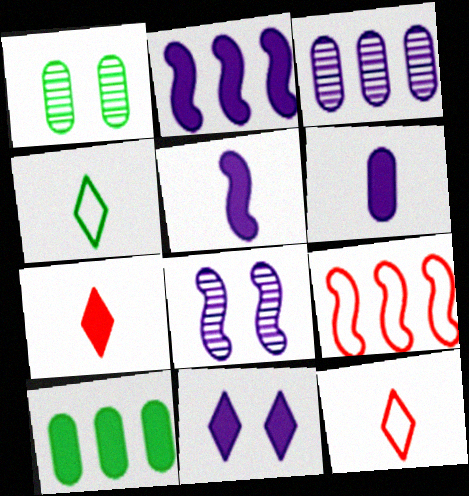[[1, 2, 12], 
[2, 6, 11], 
[8, 10, 12]]